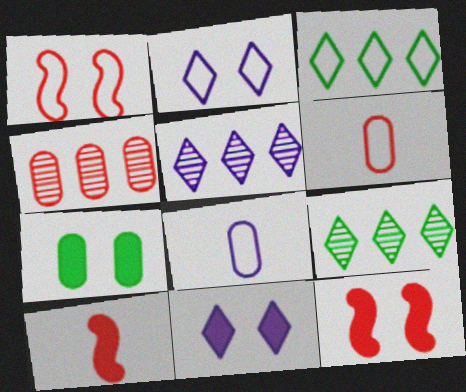[[1, 3, 8], 
[4, 7, 8], 
[7, 11, 12], 
[8, 9, 12]]